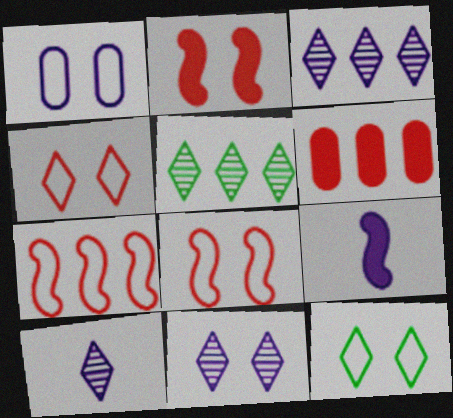[[1, 3, 9], 
[1, 8, 12], 
[3, 10, 11]]